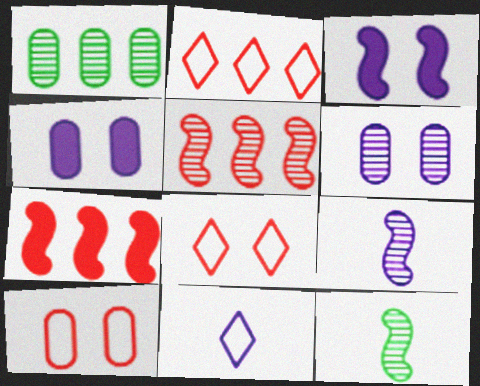[[2, 4, 12]]